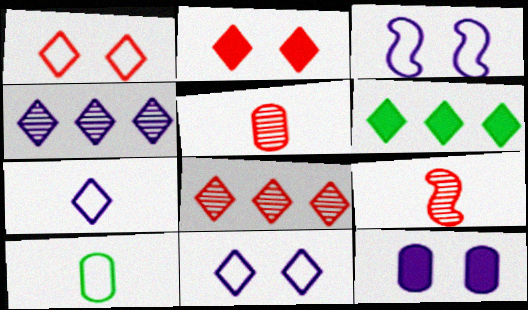[[3, 5, 6]]